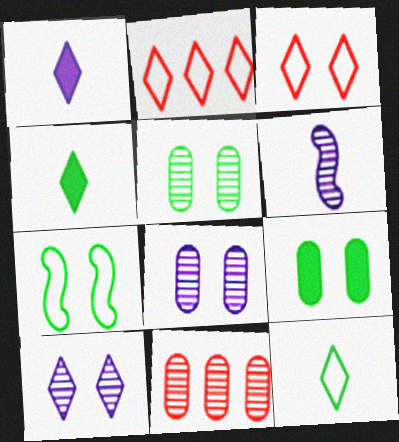[[1, 7, 11], 
[2, 4, 10], 
[2, 6, 9]]